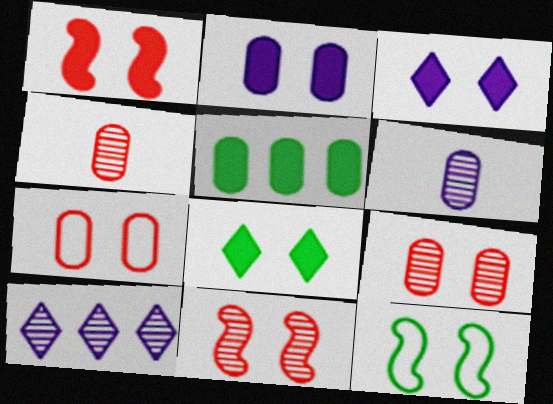[[1, 2, 8], 
[3, 9, 12], 
[5, 6, 7]]